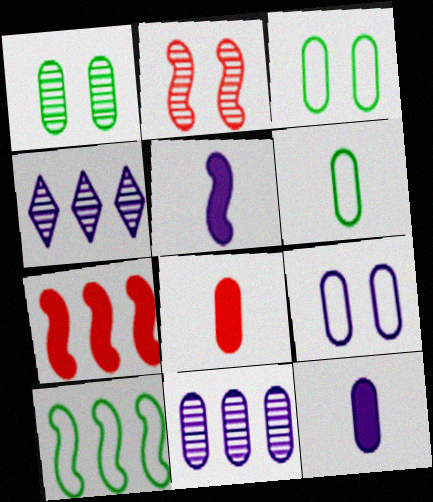[[2, 5, 10], 
[3, 8, 11], 
[4, 5, 9], 
[9, 11, 12]]